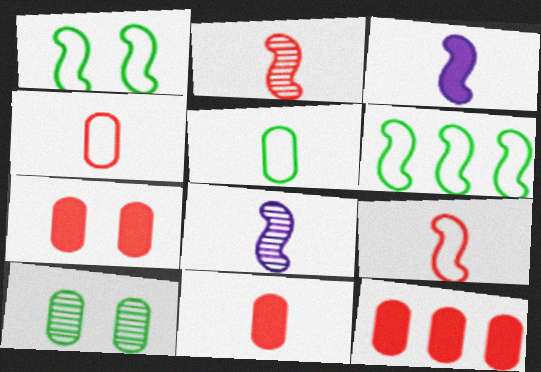[[7, 11, 12]]